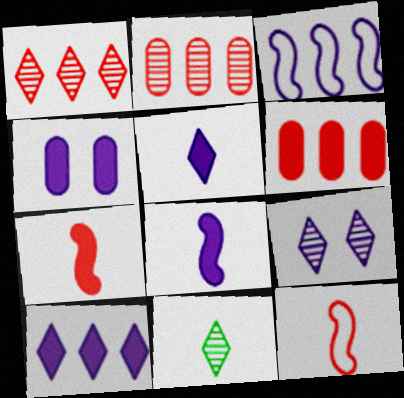[[1, 9, 11], 
[4, 8, 10]]